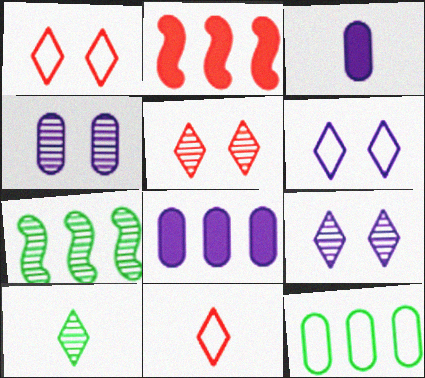[[1, 3, 7]]